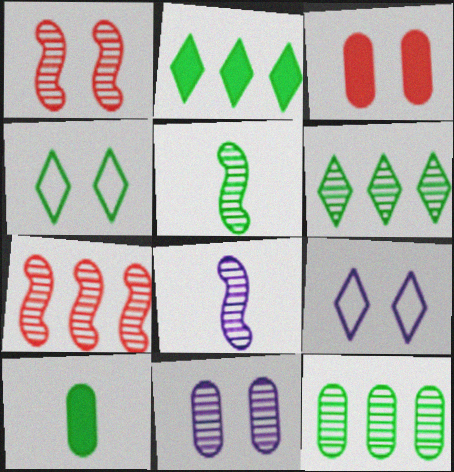[[7, 9, 10]]